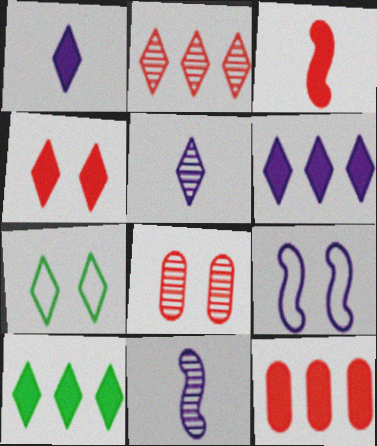[[1, 2, 7], 
[1, 4, 10], 
[3, 4, 12], 
[7, 11, 12]]